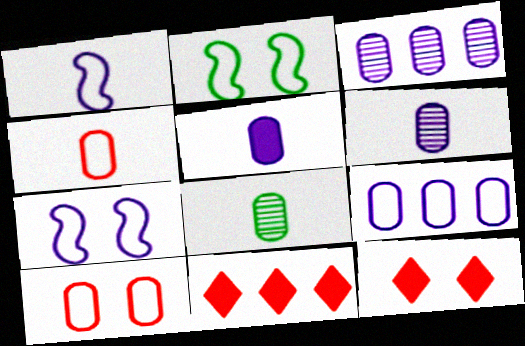[[2, 6, 11], 
[4, 5, 8], 
[7, 8, 11]]